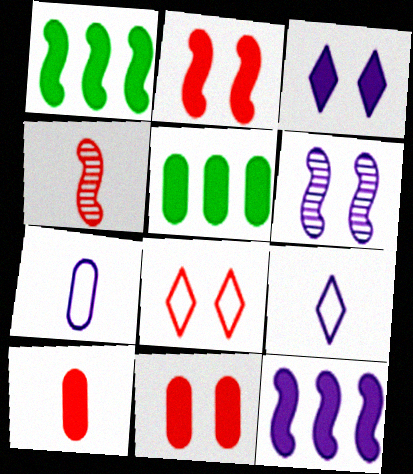[[1, 3, 10]]